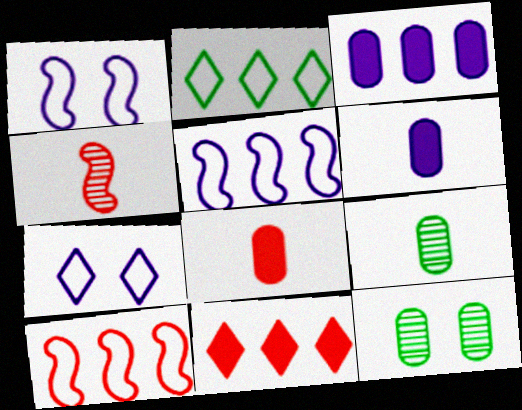[[1, 9, 11]]